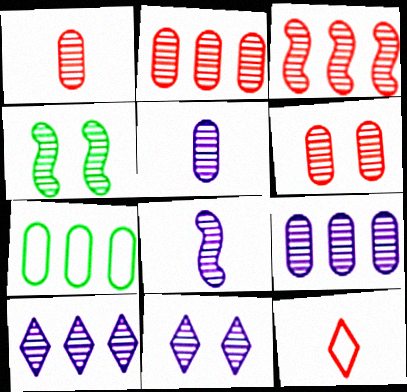[[1, 2, 6], 
[1, 4, 10], 
[3, 4, 8], 
[4, 6, 11], 
[8, 9, 11]]